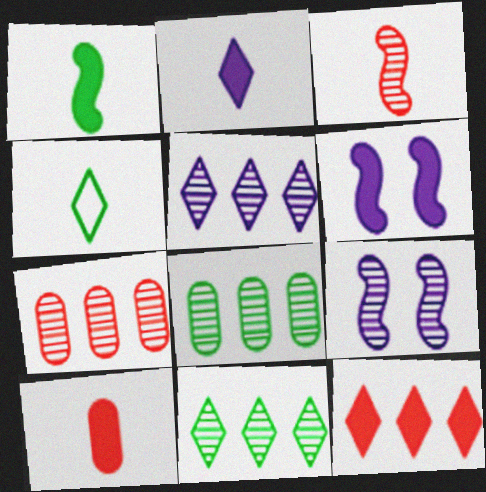[[1, 2, 10], 
[4, 6, 7]]